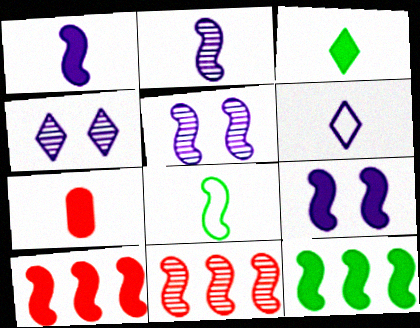[[1, 3, 7], 
[5, 8, 10], 
[8, 9, 11]]